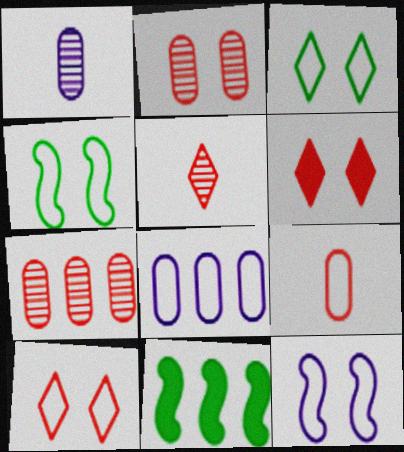[[1, 10, 11]]